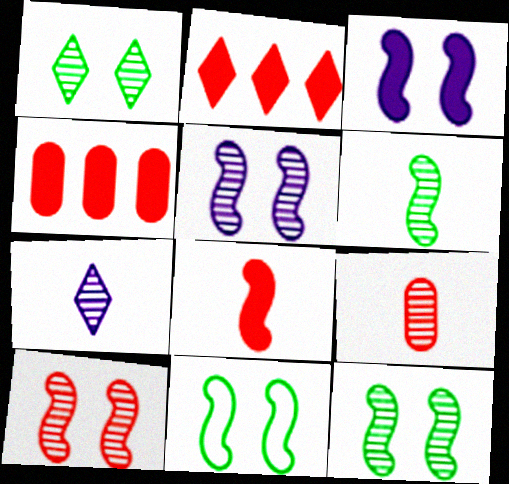[[3, 10, 11], 
[4, 7, 11], 
[5, 10, 12], 
[6, 7, 9]]